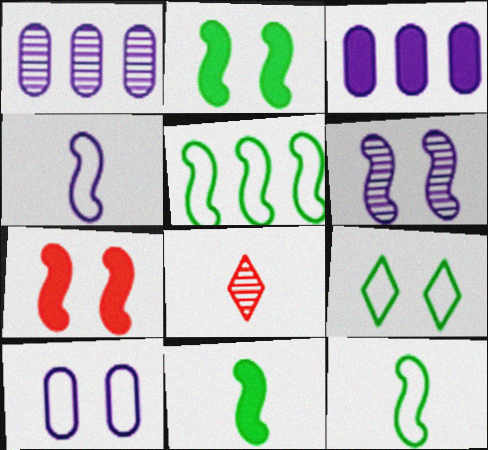[]